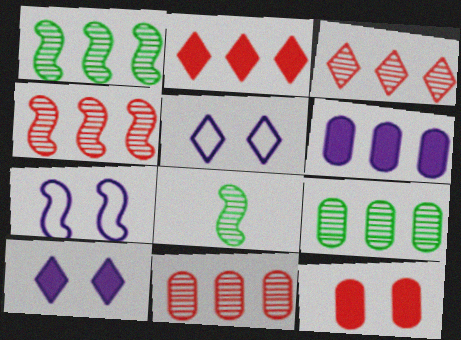[[3, 4, 11]]